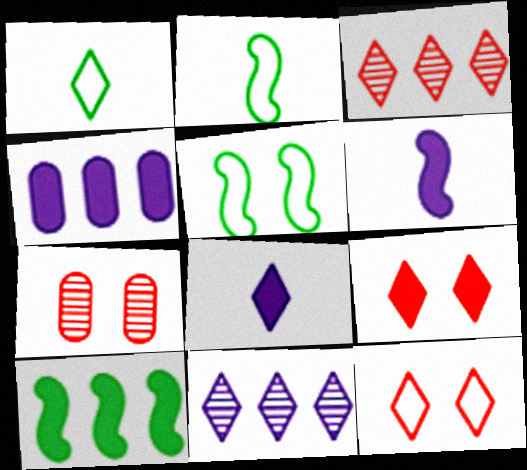[[1, 9, 11]]